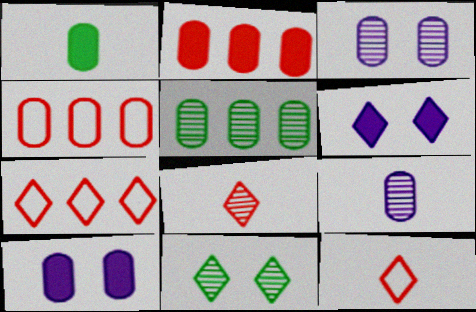[[1, 2, 10], 
[1, 3, 4]]